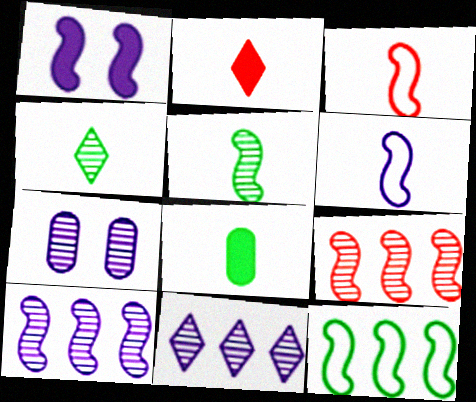[[1, 6, 10], 
[2, 7, 12], 
[4, 7, 9]]